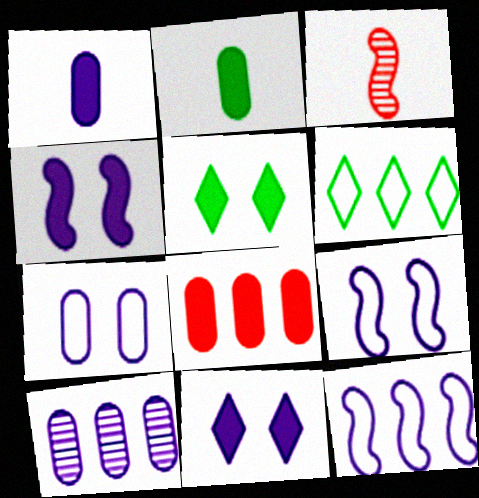[[1, 7, 10]]